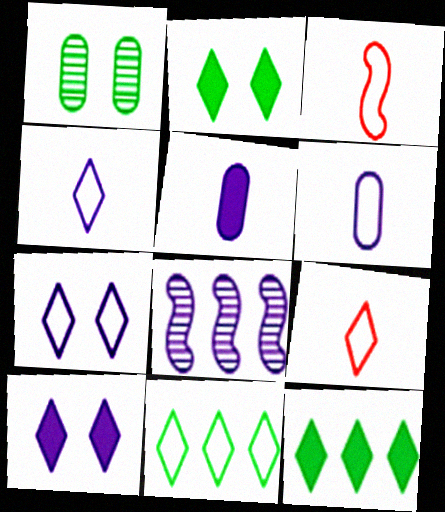[[5, 7, 8], 
[6, 8, 10], 
[7, 9, 11]]